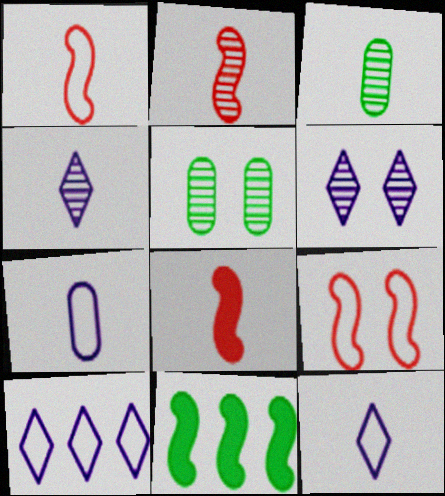[[1, 2, 8], 
[2, 3, 4], 
[3, 8, 12], 
[5, 8, 10]]